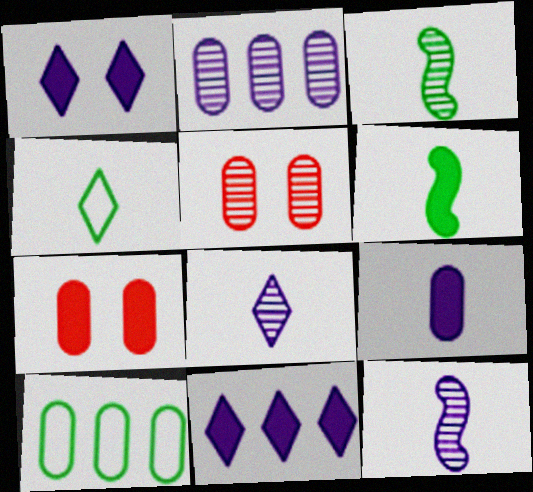[[5, 9, 10], 
[6, 7, 11]]